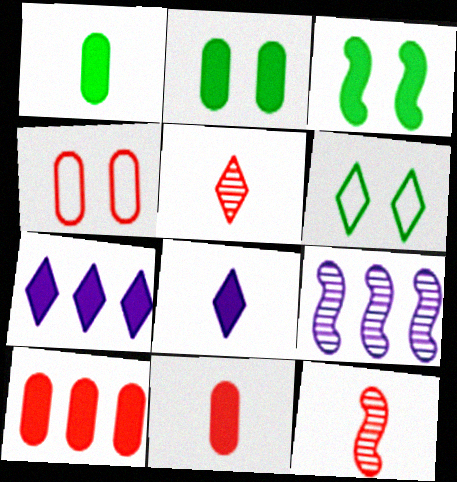[[3, 7, 11], 
[3, 8, 10], 
[5, 6, 7], 
[6, 9, 11]]